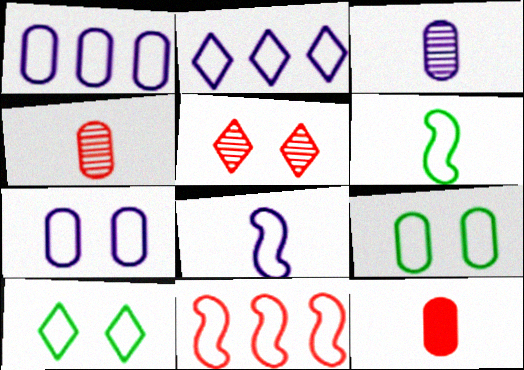[[2, 7, 8], 
[5, 11, 12]]